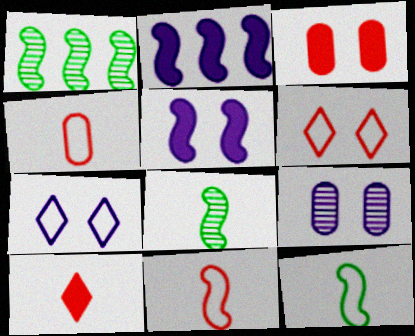[[1, 5, 11], 
[5, 7, 9]]